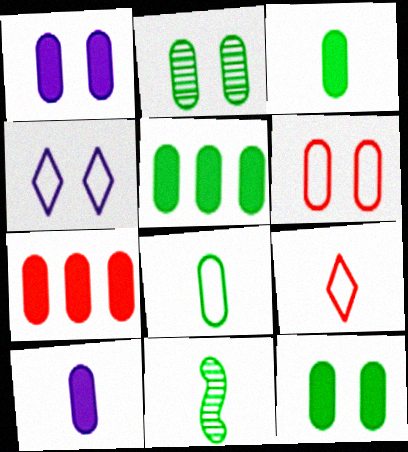[[1, 2, 6], 
[1, 3, 7], 
[2, 5, 8], 
[3, 5, 12], 
[4, 7, 11], 
[7, 10, 12], 
[9, 10, 11]]